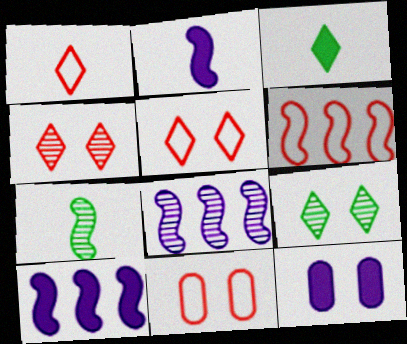[[1, 6, 11], 
[3, 8, 11]]